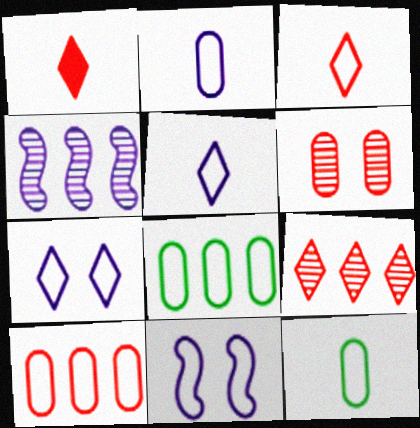[[3, 8, 11]]